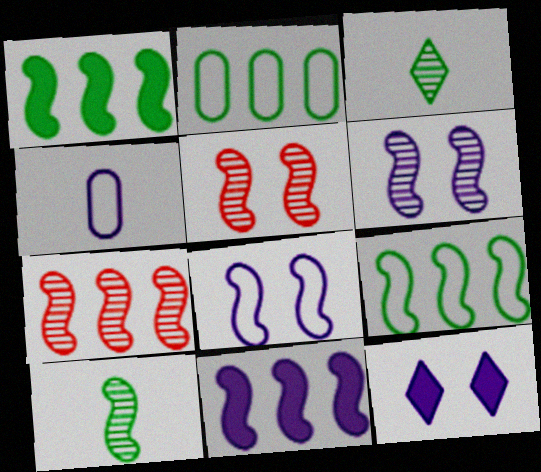[[6, 7, 10], 
[7, 9, 11]]